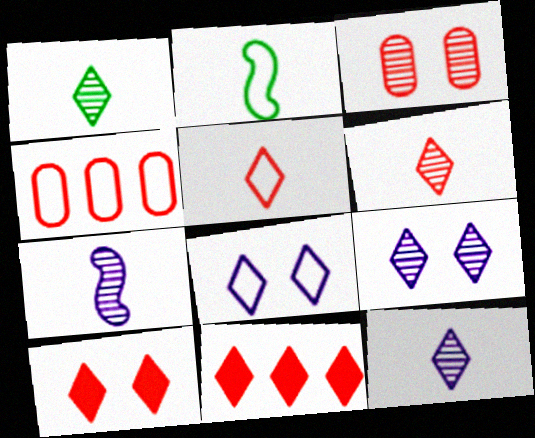[[1, 6, 12], 
[1, 8, 11], 
[2, 4, 8]]